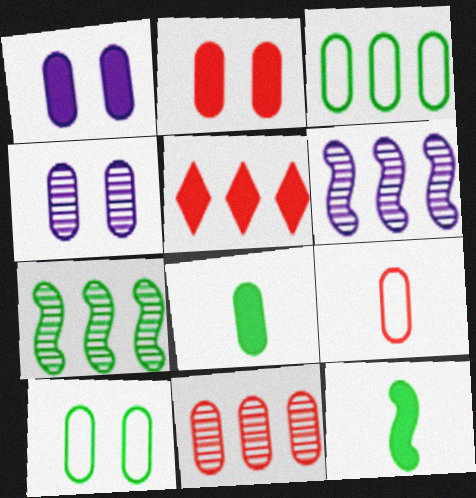[[1, 5, 12], 
[2, 4, 10], 
[2, 9, 11], 
[3, 5, 6]]